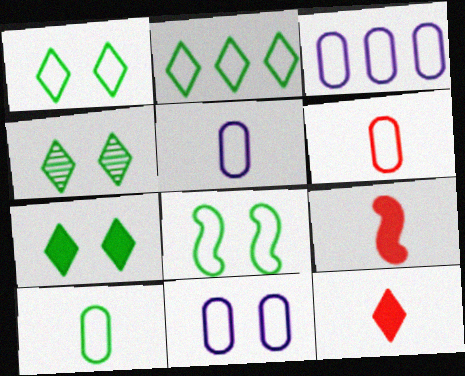[[1, 4, 7], 
[2, 8, 10], 
[3, 4, 9], 
[3, 5, 11], 
[5, 6, 10]]